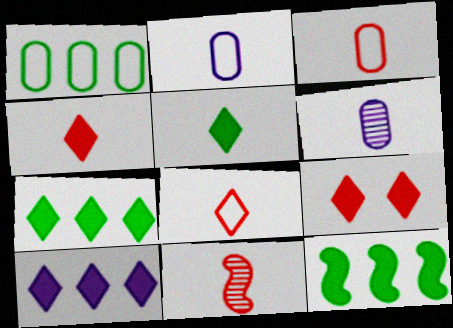[[2, 5, 11], 
[3, 4, 11], 
[5, 9, 10]]